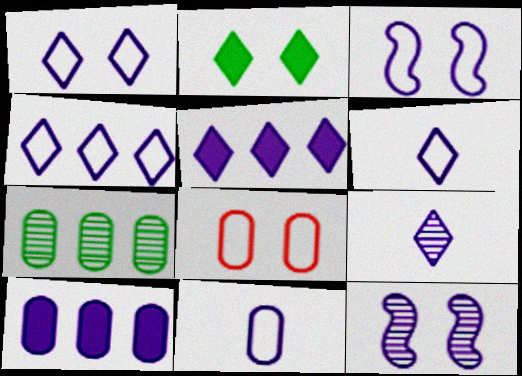[[1, 4, 6], 
[1, 5, 9], 
[2, 8, 12], 
[3, 4, 11], 
[3, 9, 10], 
[5, 11, 12], 
[6, 10, 12]]